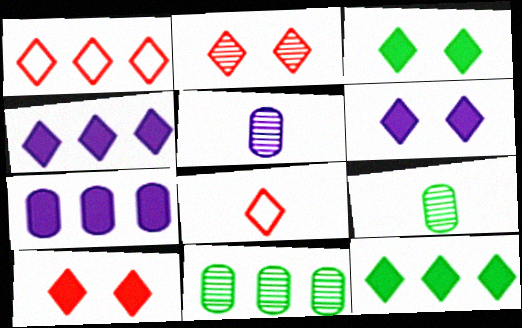[[3, 6, 10]]